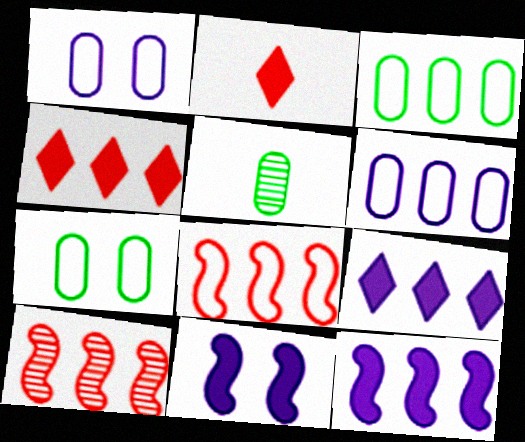[[3, 9, 10]]